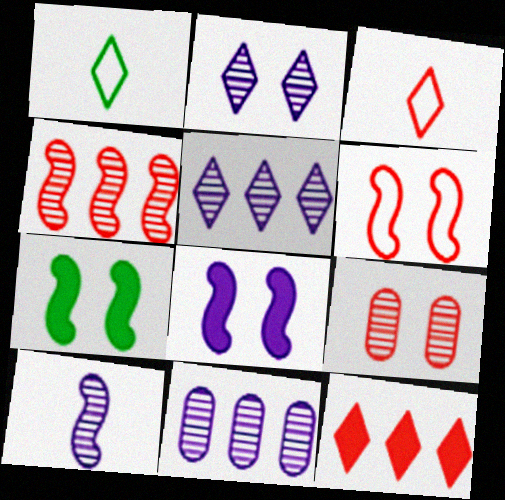[[1, 2, 12], 
[2, 10, 11], 
[3, 7, 11]]